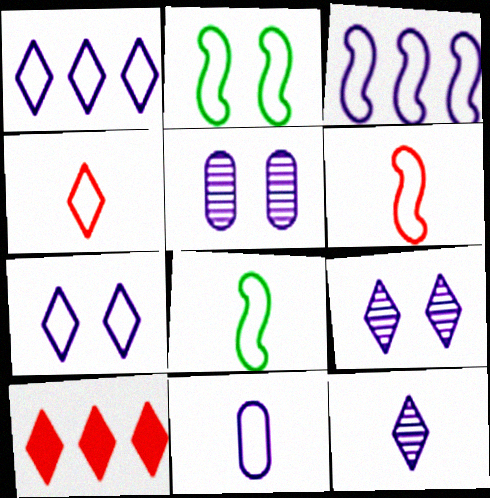[[2, 3, 6], 
[3, 7, 11], 
[4, 8, 11], 
[5, 8, 10]]